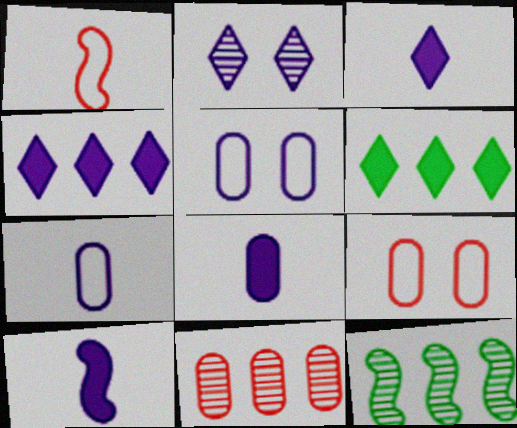[[3, 8, 10], 
[3, 9, 12]]